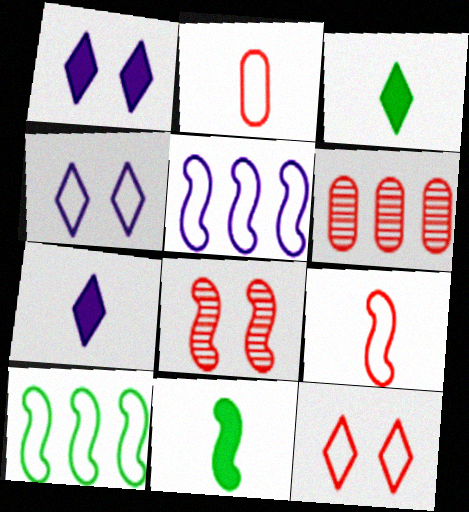[[2, 4, 10], 
[4, 6, 11], 
[5, 8, 11]]